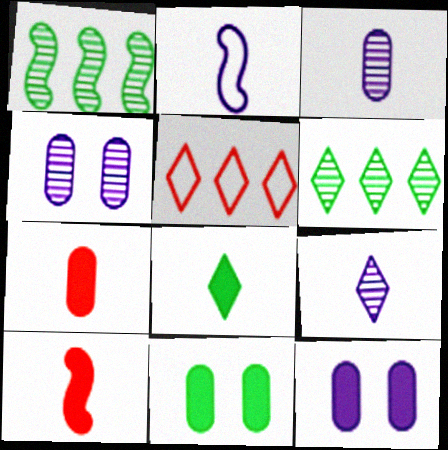[]